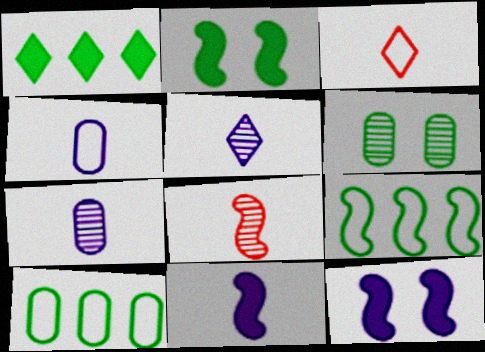[[4, 5, 11], 
[8, 9, 12]]